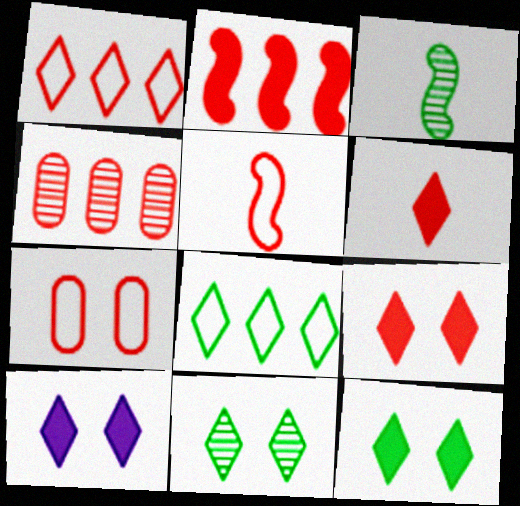[[1, 2, 4], 
[1, 5, 7], 
[4, 5, 9], 
[9, 10, 12]]